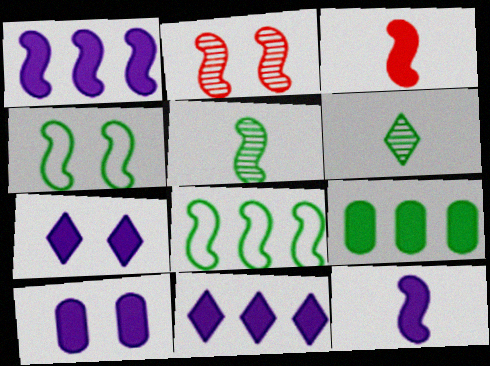[[2, 8, 12], 
[3, 7, 9], 
[4, 6, 9], 
[10, 11, 12]]